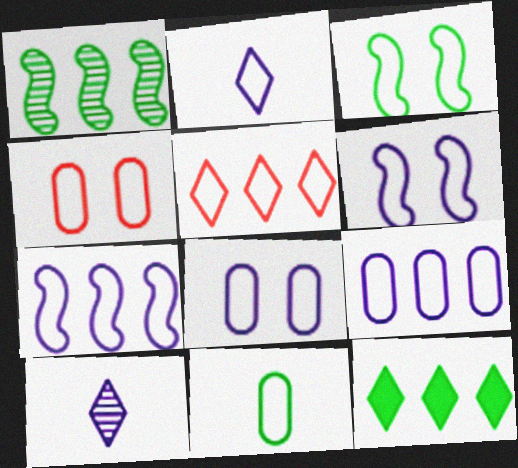[[2, 6, 9], 
[2, 7, 8], 
[4, 9, 11], 
[5, 6, 11]]